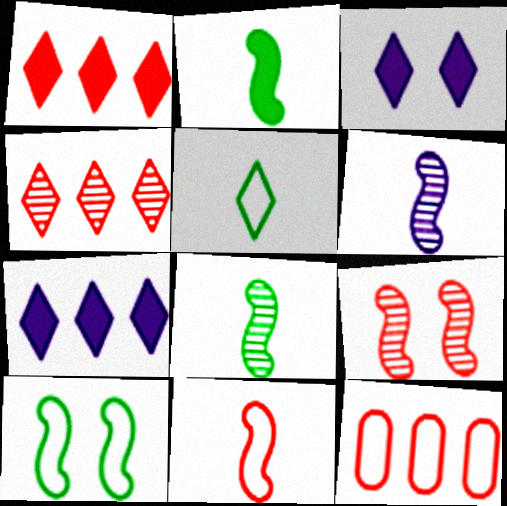[[2, 6, 11], 
[3, 4, 5], 
[3, 8, 12]]